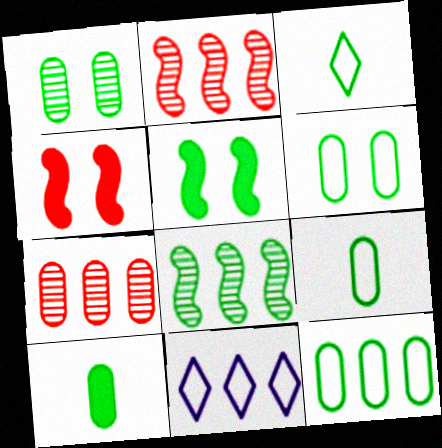[[1, 10, 12], 
[6, 9, 12]]